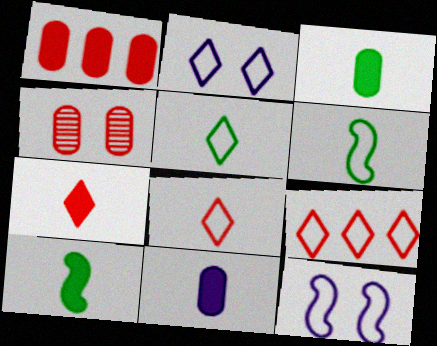[[2, 5, 9], 
[7, 10, 11]]